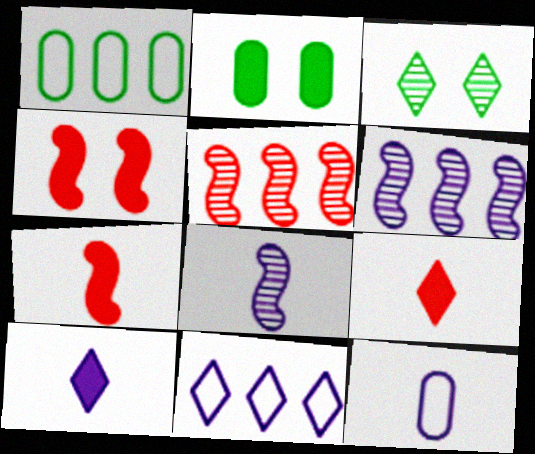[[3, 9, 11], 
[8, 10, 12]]